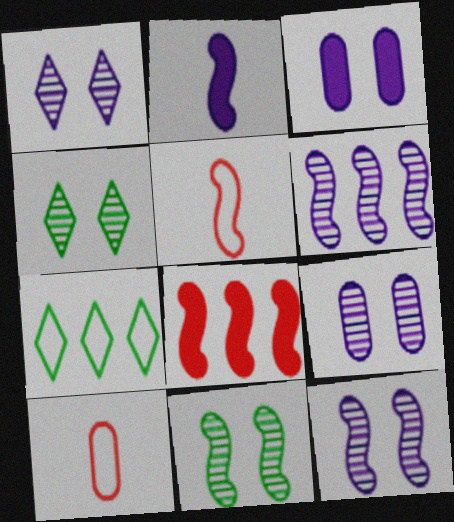[[1, 9, 12]]